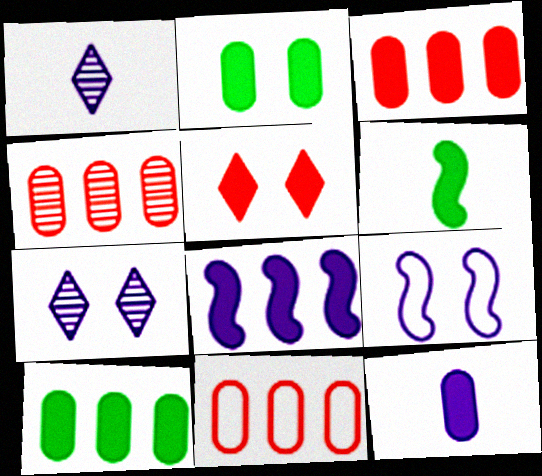[[2, 3, 12], 
[3, 4, 11], 
[6, 7, 11]]